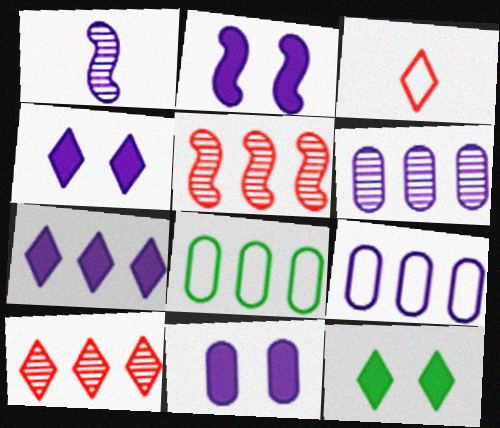[[1, 4, 9], 
[2, 4, 11], 
[5, 7, 8]]